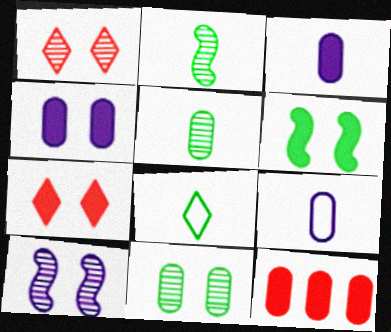[[1, 10, 11], 
[4, 6, 7], 
[8, 10, 12], 
[9, 11, 12]]